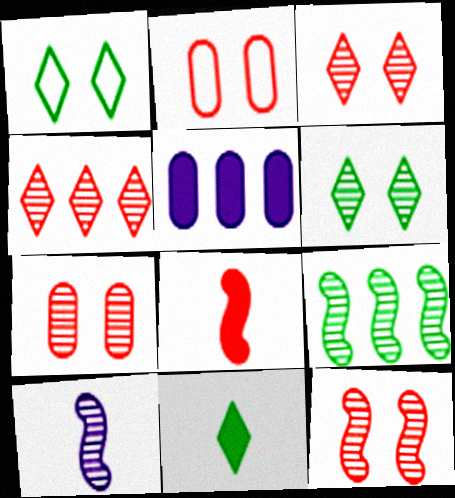[[2, 4, 8], 
[3, 7, 12], 
[9, 10, 12]]